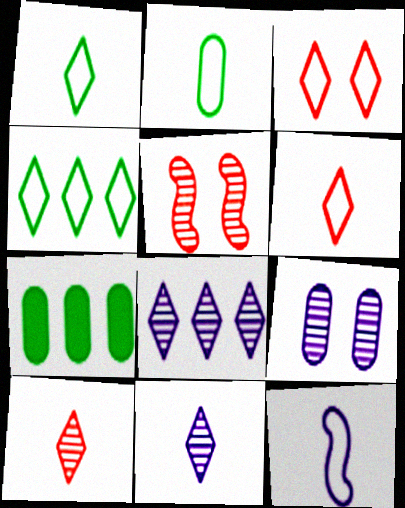[[2, 6, 12]]